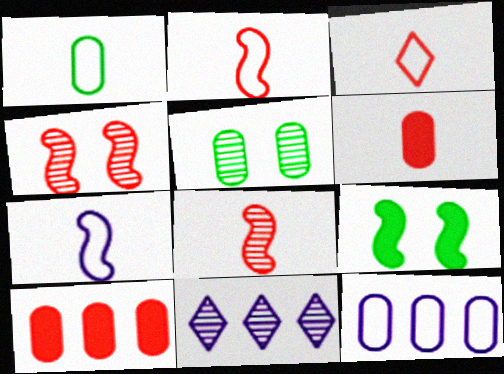[[1, 3, 7], 
[3, 4, 10], 
[3, 6, 8], 
[5, 6, 12], 
[5, 8, 11]]